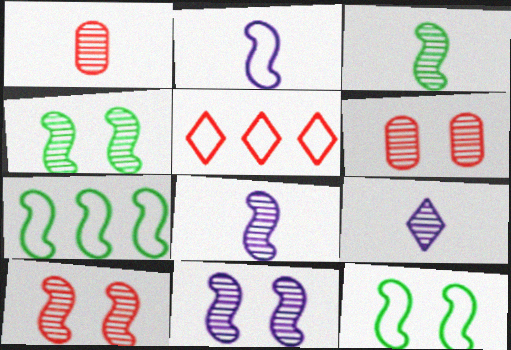[[1, 3, 9], 
[4, 10, 11]]